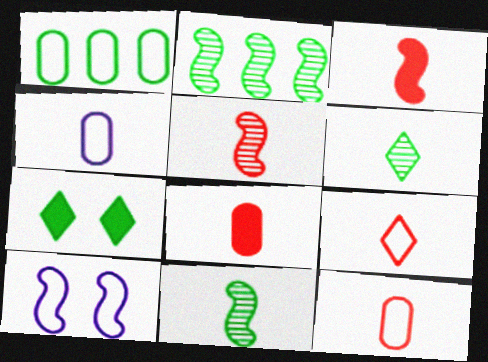[[1, 7, 11], 
[1, 9, 10], 
[2, 3, 10], 
[3, 4, 6], 
[5, 8, 9]]